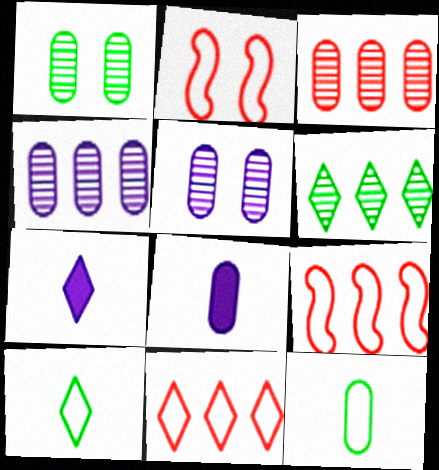[[1, 7, 9], 
[2, 6, 8]]